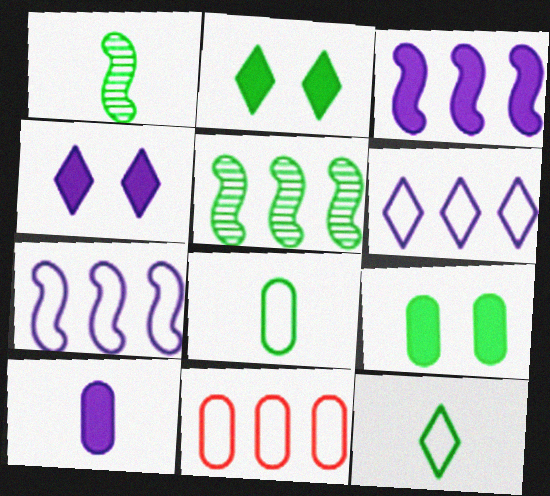[[1, 4, 11], 
[2, 5, 8], 
[3, 4, 10], 
[5, 9, 12]]